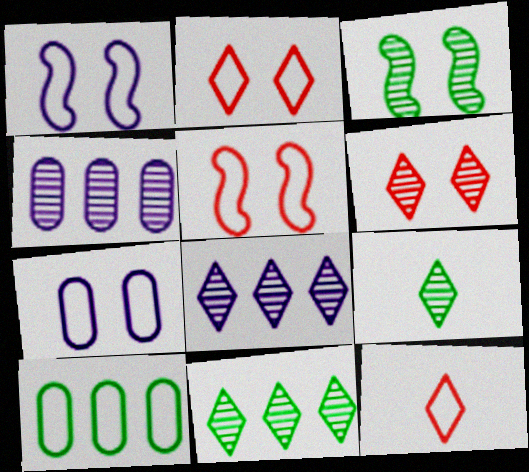[[1, 10, 12], 
[6, 8, 9]]